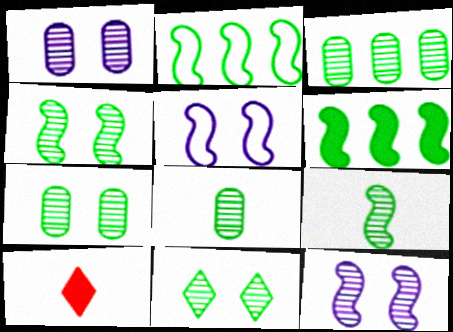[[1, 2, 10], 
[3, 5, 10], 
[3, 7, 8], 
[3, 9, 11], 
[4, 7, 11]]